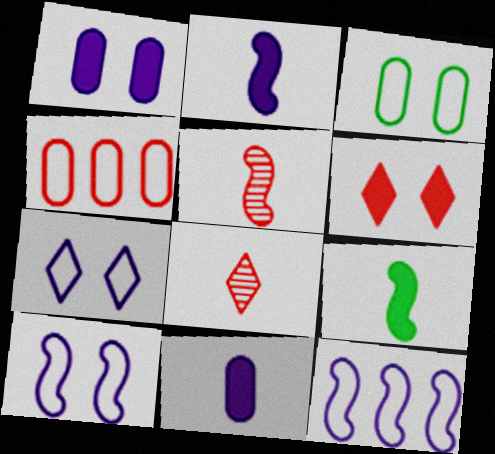[[4, 5, 6]]